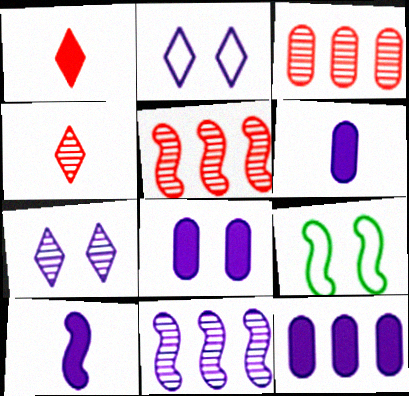[[2, 6, 11], 
[4, 9, 12], 
[5, 9, 10], 
[6, 8, 12]]